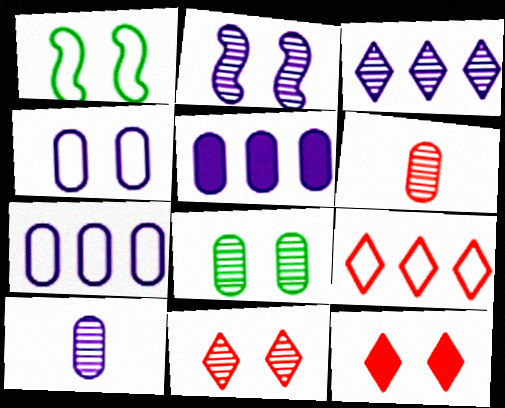[[2, 3, 10], 
[2, 8, 11], 
[4, 5, 10]]